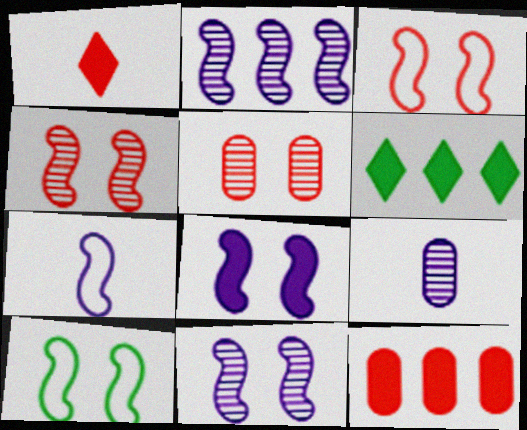[[2, 7, 8], 
[3, 6, 9], 
[4, 8, 10], 
[5, 6, 7]]